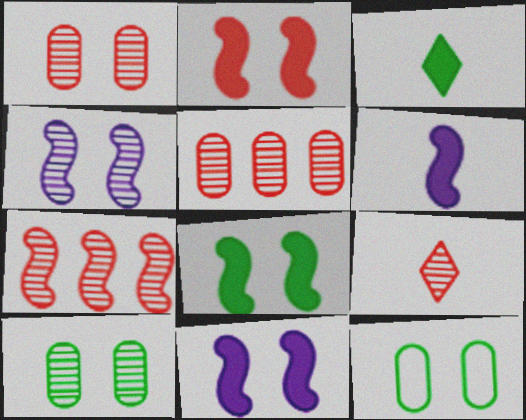[[1, 7, 9], 
[2, 8, 11]]